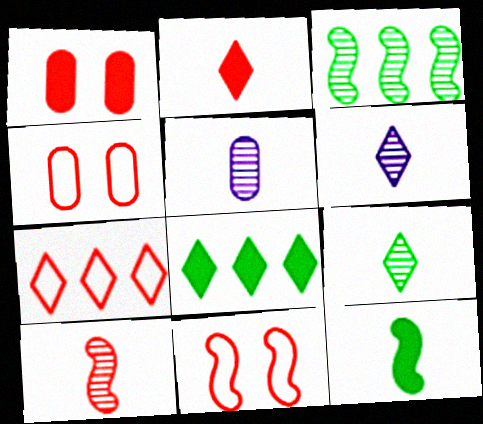[[1, 7, 10], 
[5, 8, 11], 
[5, 9, 10]]